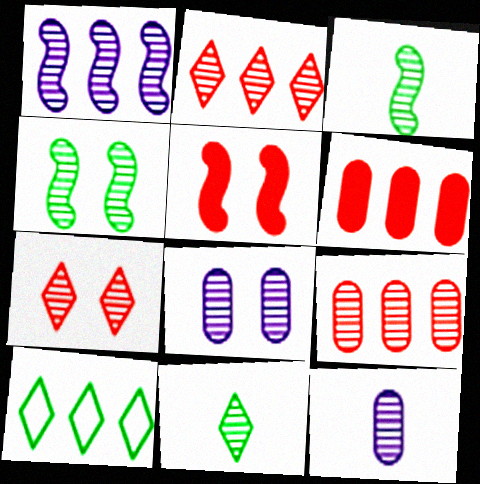[[1, 6, 10], 
[2, 3, 8], 
[2, 4, 12], 
[4, 7, 8], 
[5, 10, 12]]